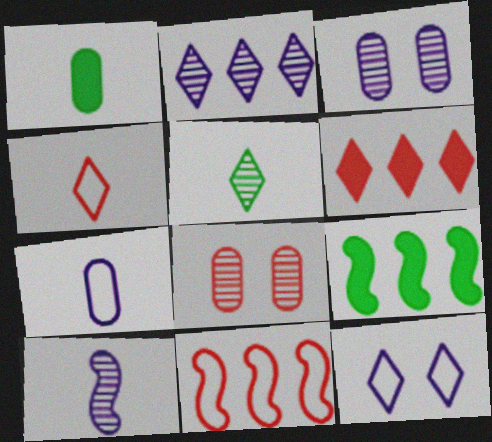[[1, 4, 10], 
[2, 3, 10], 
[3, 4, 9], 
[5, 6, 12]]